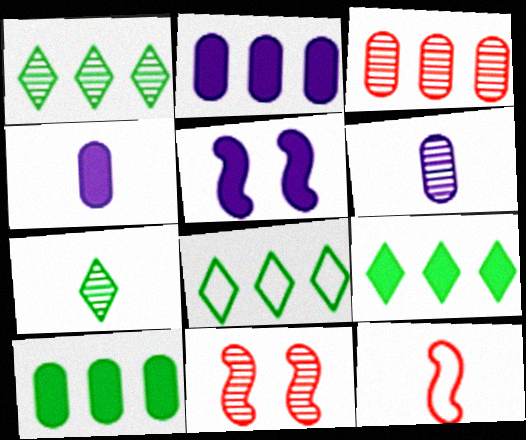[[1, 6, 11], 
[1, 8, 9], 
[4, 7, 12], 
[4, 8, 11]]